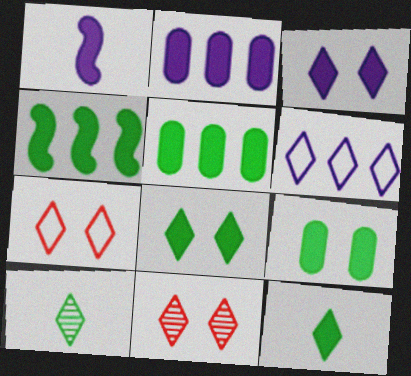[[1, 2, 3], 
[4, 9, 12], 
[6, 11, 12]]